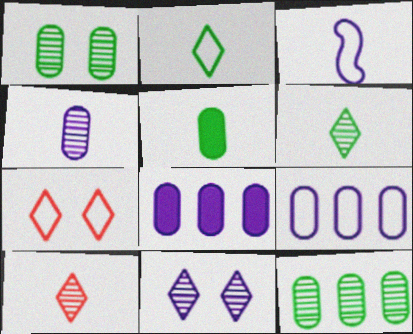[[3, 5, 10], 
[3, 8, 11]]